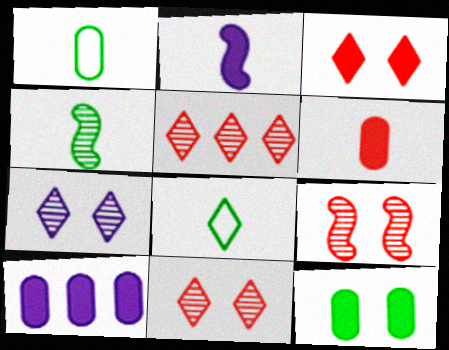[[6, 10, 12], 
[8, 9, 10]]